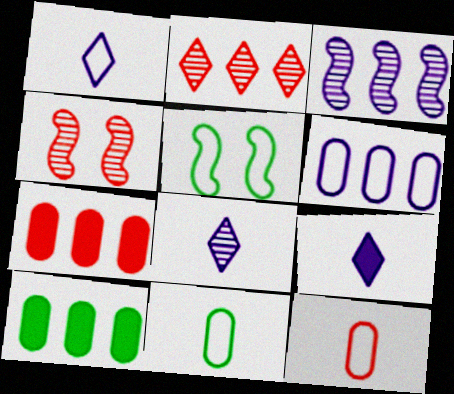[[1, 4, 10], 
[1, 8, 9], 
[5, 7, 8]]